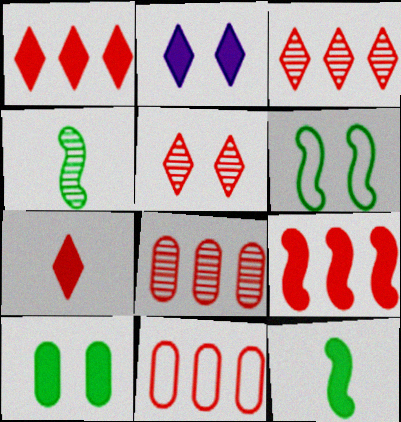[[2, 4, 11], 
[3, 9, 11]]